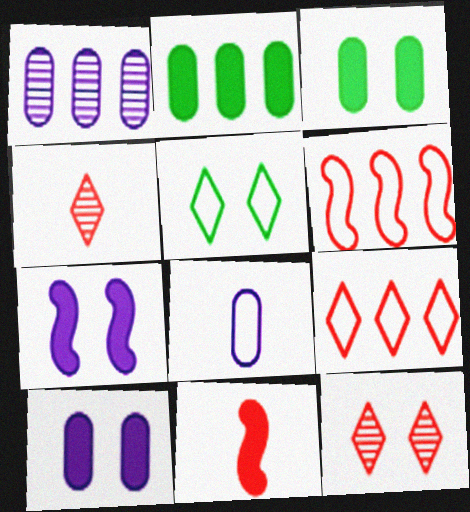[[1, 5, 11], 
[1, 8, 10], 
[5, 6, 8]]